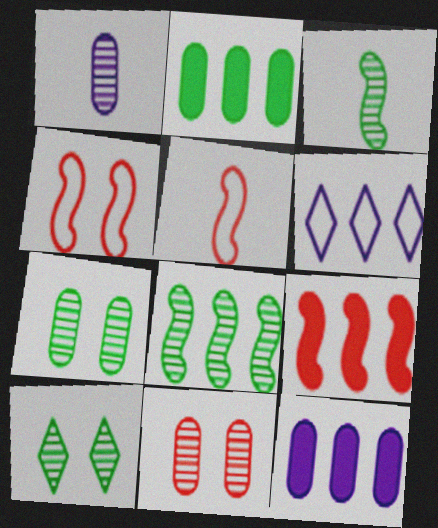[[5, 10, 12]]